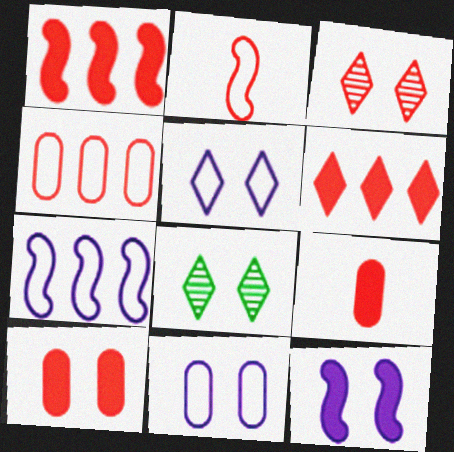[[7, 8, 9]]